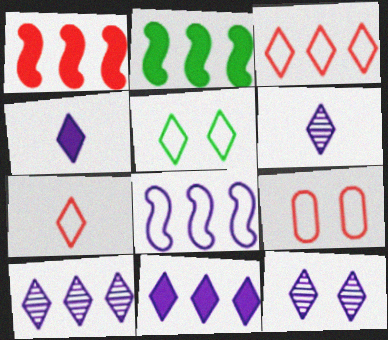[[2, 6, 9], 
[6, 10, 12]]